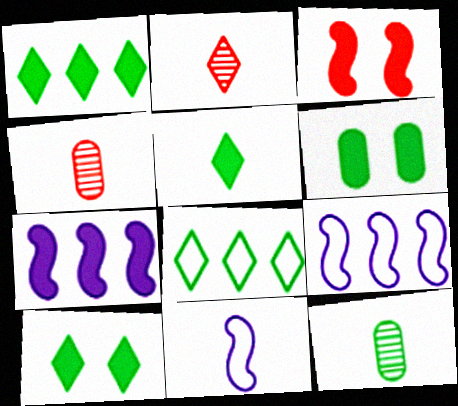[[1, 5, 10], 
[2, 6, 9], 
[4, 5, 11], 
[4, 9, 10]]